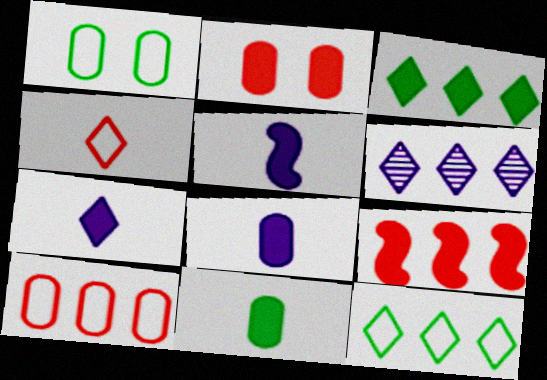[[2, 3, 5], 
[5, 7, 8]]